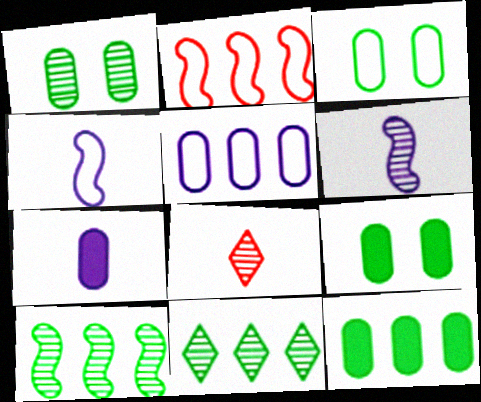[[1, 3, 9]]